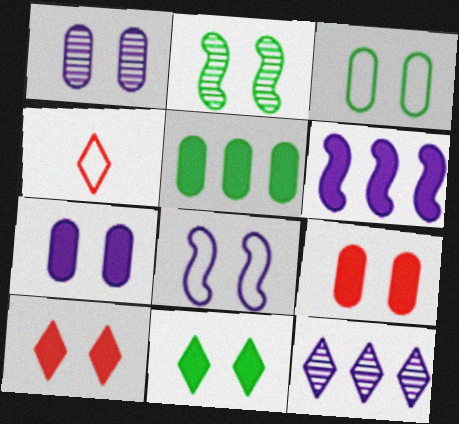[[1, 3, 9], 
[2, 3, 11], 
[4, 11, 12]]